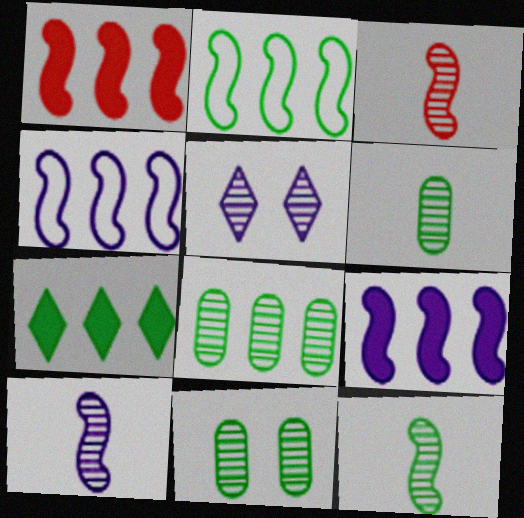[[2, 7, 8], 
[3, 5, 8], 
[3, 10, 12], 
[6, 8, 11]]